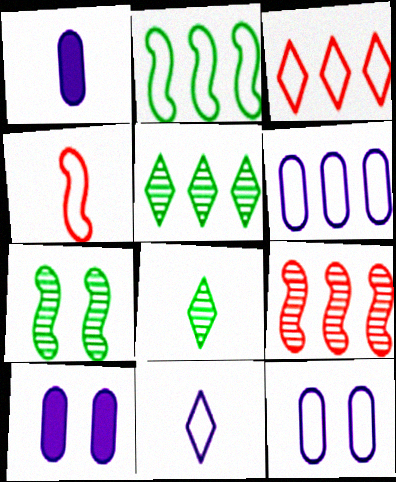[[1, 3, 7], 
[1, 4, 8], 
[2, 3, 6], 
[4, 5, 10]]